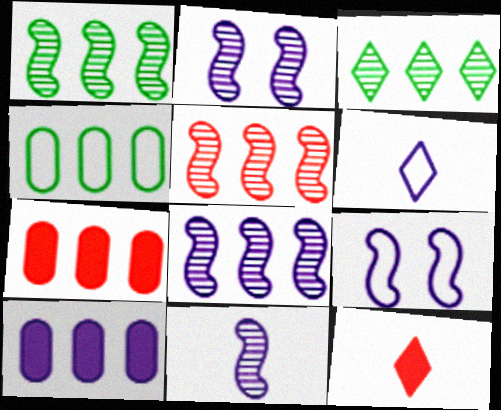[[1, 5, 8], 
[2, 4, 12], 
[2, 6, 10], 
[2, 8, 11]]